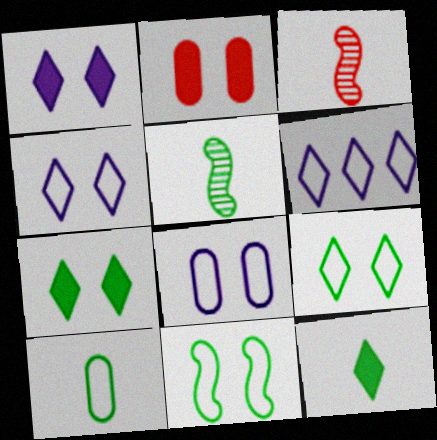[[2, 5, 6], 
[5, 10, 12]]